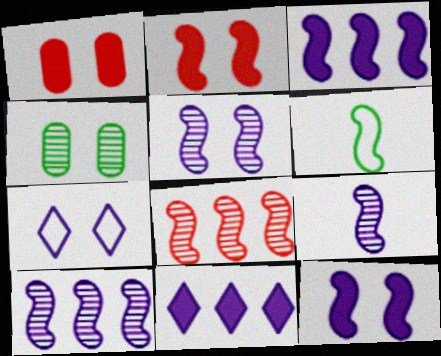[[2, 4, 7], 
[2, 6, 10], 
[5, 9, 10], 
[6, 8, 12]]